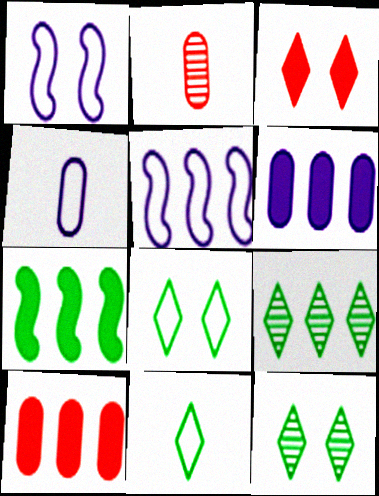[[5, 9, 10]]